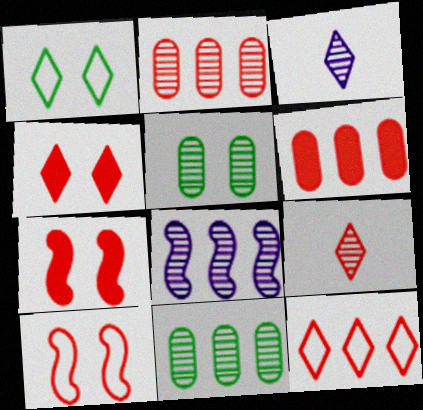[[4, 9, 12], 
[5, 8, 9], 
[6, 9, 10]]